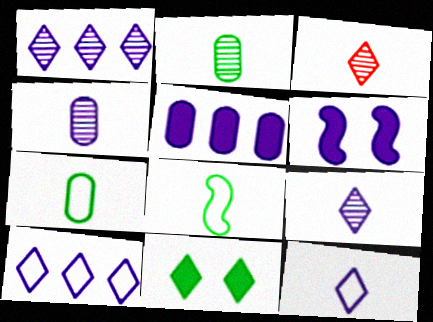[[3, 10, 11], 
[4, 6, 10]]